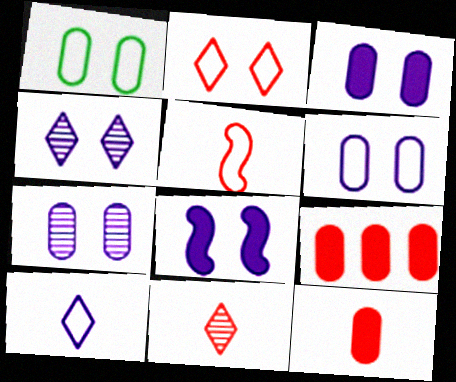[[3, 6, 7], 
[4, 6, 8], 
[5, 11, 12]]